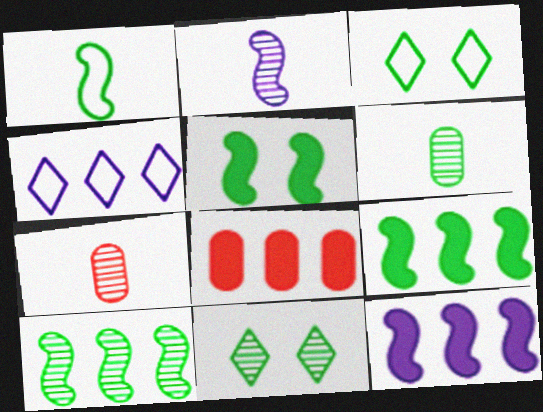[[1, 5, 10], 
[2, 3, 8], 
[3, 6, 9], 
[3, 7, 12], 
[4, 5, 7], 
[4, 8, 10], 
[6, 10, 11]]